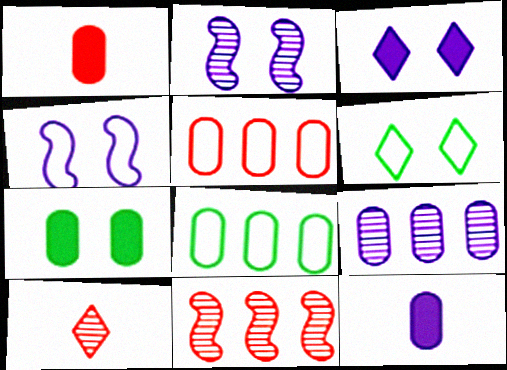[[6, 11, 12]]